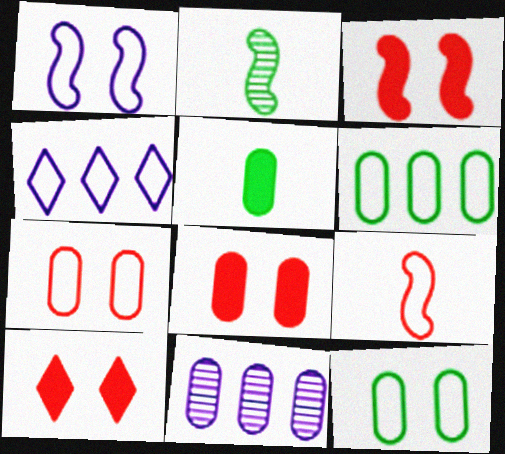[[2, 4, 8], 
[3, 8, 10], 
[4, 9, 12], 
[5, 7, 11]]